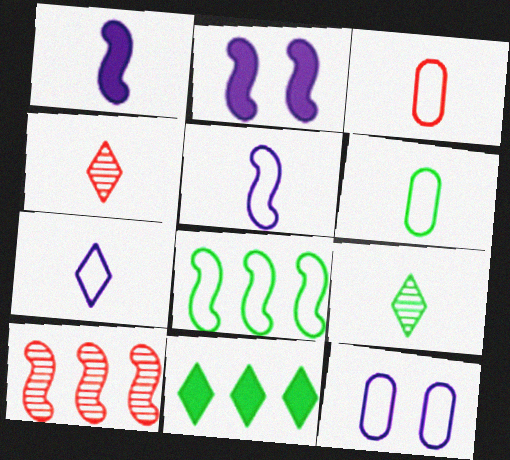[[1, 3, 9], 
[1, 4, 6]]